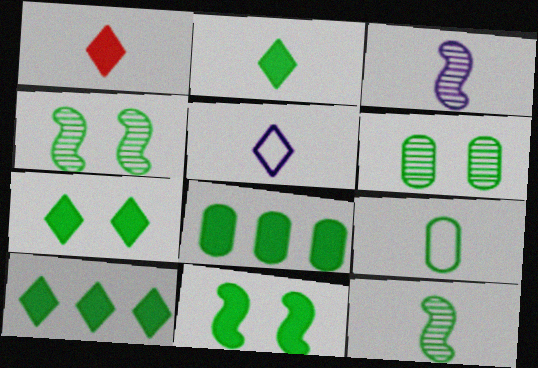[[1, 3, 9], 
[2, 7, 10], 
[2, 8, 11], 
[2, 9, 12], 
[4, 9, 10], 
[6, 8, 9]]